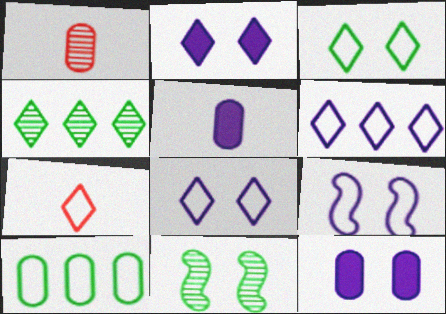[[1, 10, 12], 
[2, 4, 7], 
[3, 6, 7], 
[7, 9, 10]]